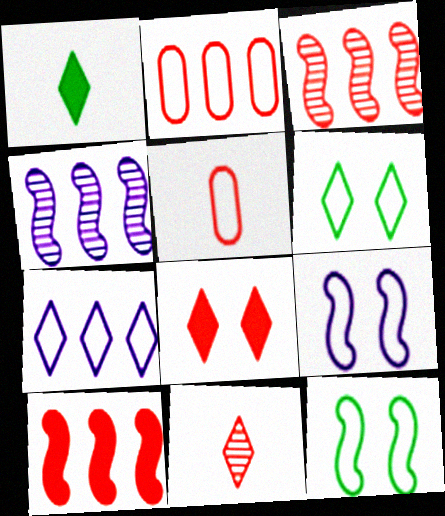[[3, 5, 8], 
[5, 7, 12]]